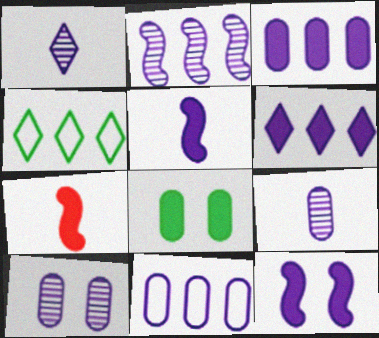[[1, 2, 10], 
[1, 11, 12], 
[2, 6, 11], 
[4, 7, 10], 
[6, 7, 8]]